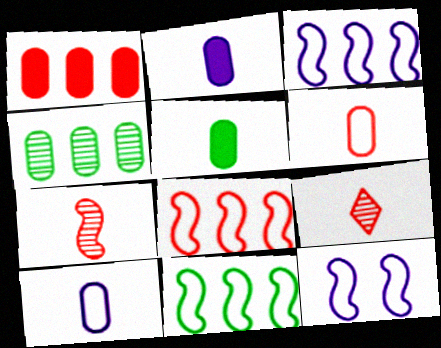[[3, 8, 11]]